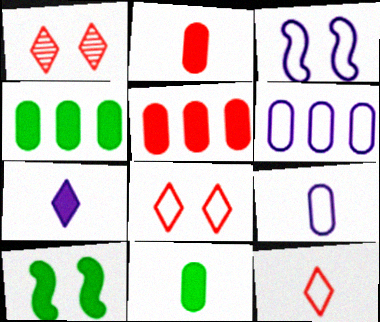[[5, 7, 10]]